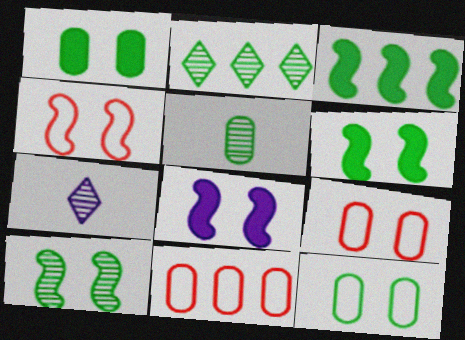[[2, 5, 10], 
[3, 7, 9], 
[4, 8, 10], 
[6, 7, 11]]